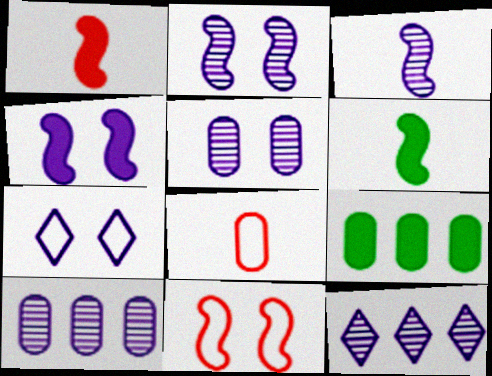[[3, 5, 12], 
[4, 5, 7], 
[5, 8, 9]]